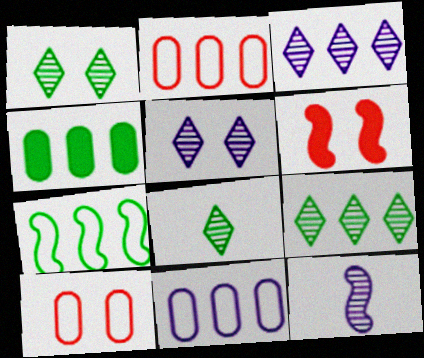[[1, 8, 9], 
[4, 7, 9], 
[6, 7, 12], 
[6, 8, 11]]